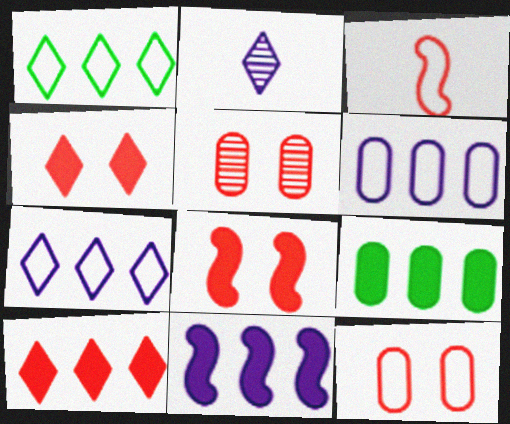[[1, 2, 4], 
[3, 5, 10], 
[9, 10, 11]]